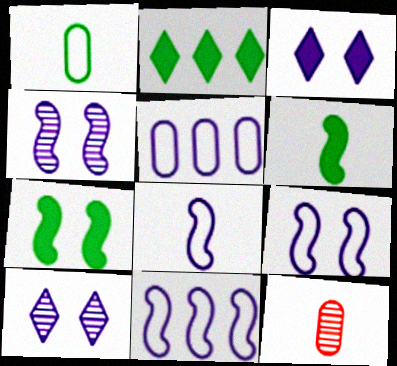[[2, 9, 12], 
[8, 9, 11]]